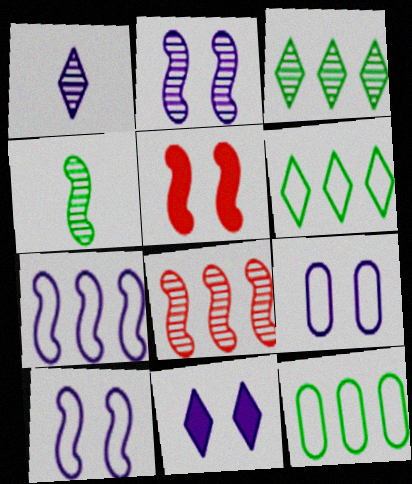[[1, 5, 12], 
[2, 4, 8], 
[2, 9, 11], 
[4, 5, 7]]